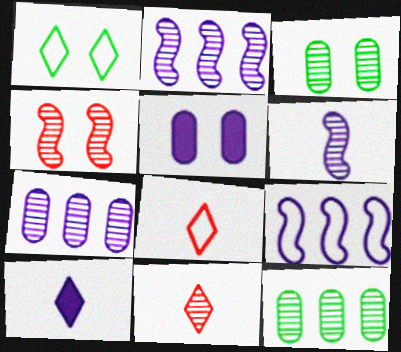[[1, 4, 5], 
[2, 3, 11]]